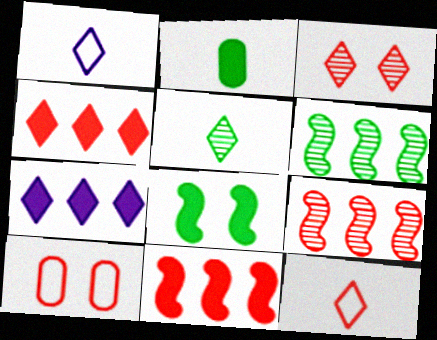[[3, 4, 12]]